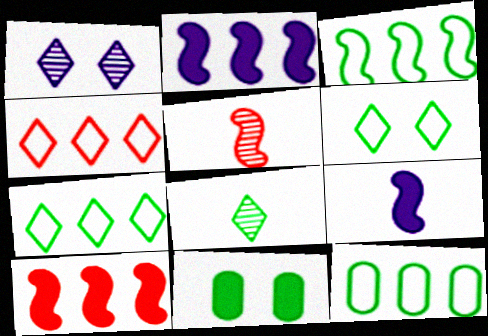[[3, 7, 12], 
[3, 8, 11]]